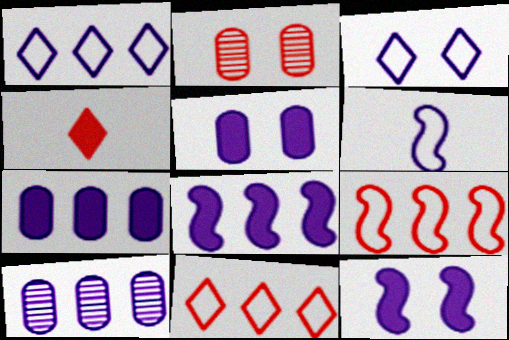[[1, 8, 10], 
[2, 4, 9]]